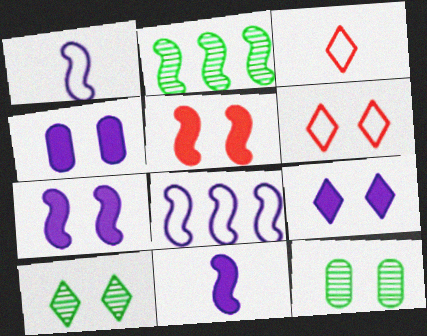[[1, 2, 5], 
[2, 3, 4], 
[4, 7, 9], 
[6, 7, 12], 
[6, 9, 10]]